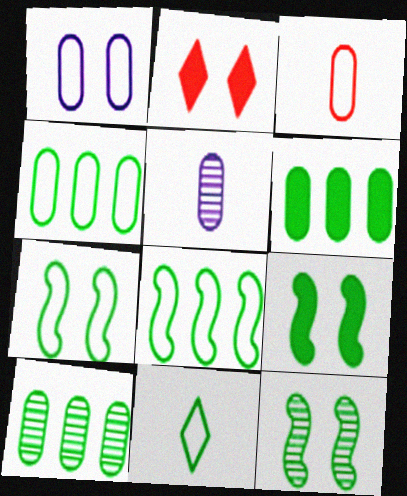[[1, 2, 12], 
[1, 3, 4], 
[2, 5, 8], 
[4, 6, 10], 
[4, 7, 11], 
[6, 11, 12], 
[7, 9, 12], 
[9, 10, 11]]